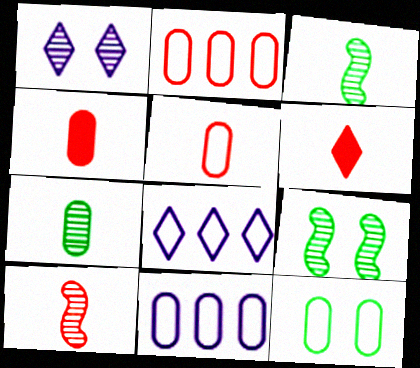[[4, 8, 9], 
[5, 6, 10], 
[5, 11, 12], 
[6, 9, 11]]